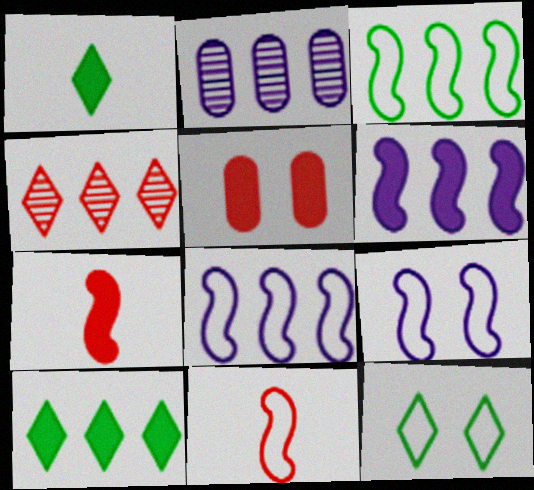[[1, 5, 6], 
[2, 7, 12], 
[3, 9, 11], 
[4, 5, 11]]